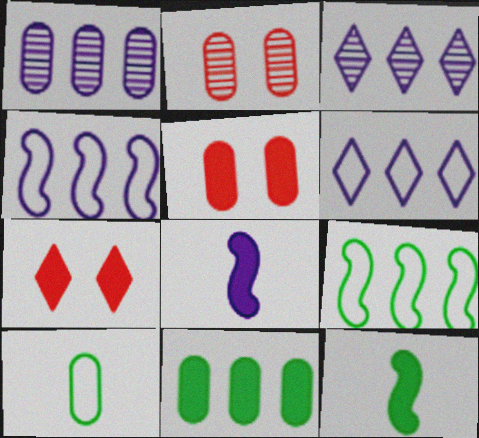[[1, 5, 10], 
[2, 6, 12], 
[7, 8, 11]]